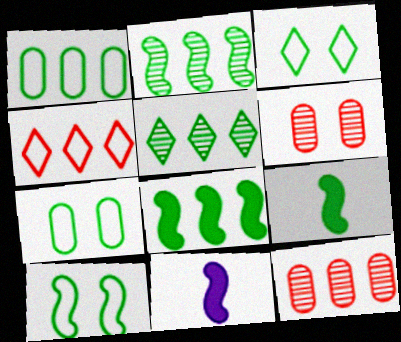[[1, 5, 8], 
[2, 9, 10], 
[3, 7, 10], 
[3, 11, 12], 
[5, 7, 9]]